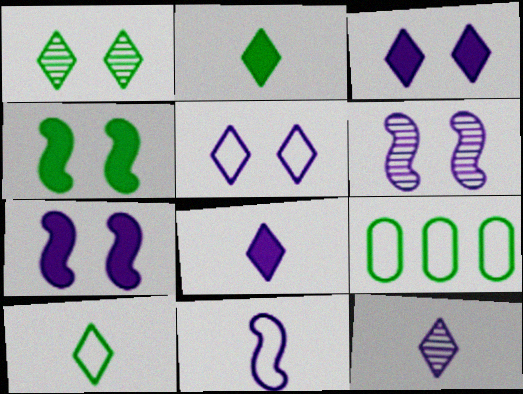[]